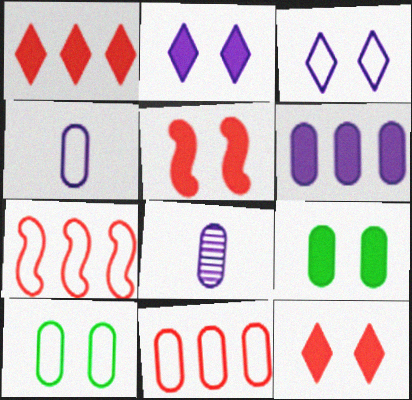[[2, 5, 9], 
[4, 10, 11], 
[8, 9, 11]]